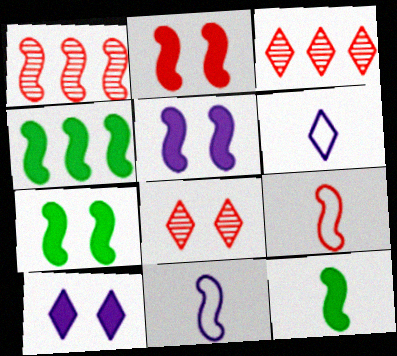[[1, 2, 9], 
[1, 7, 11], 
[2, 5, 7], 
[4, 7, 12]]